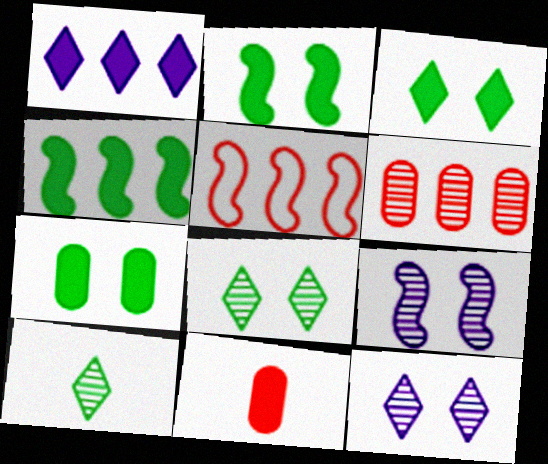[[1, 2, 11], 
[2, 3, 7], 
[6, 9, 10]]